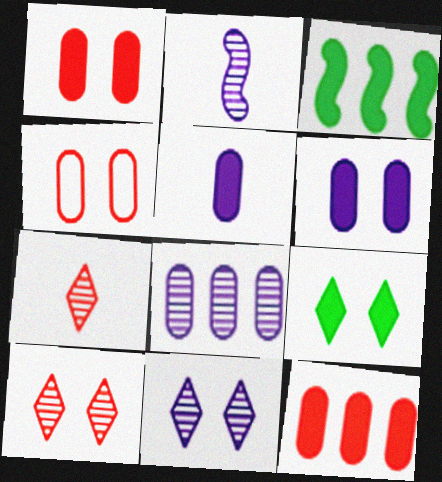[[2, 8, 11]]